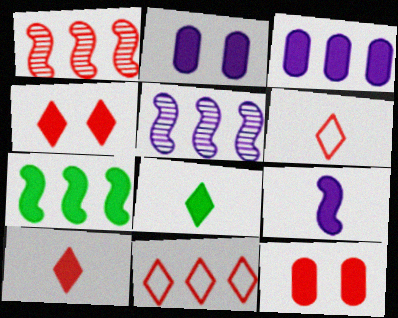[[1, 6, 12], 
[2, 7, 10]]